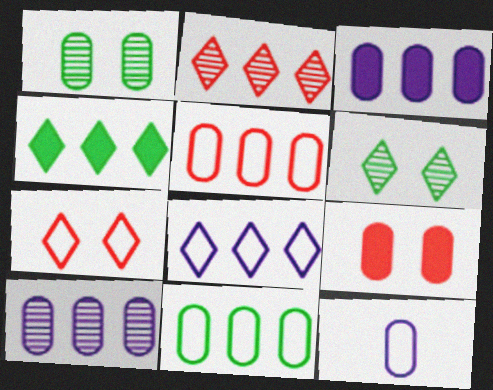[[2, 4, 8]]